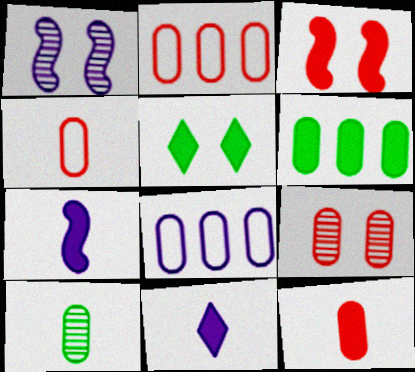[[1, 8, 11], 
[2, 9, 12], 
[3, 6, 11]]